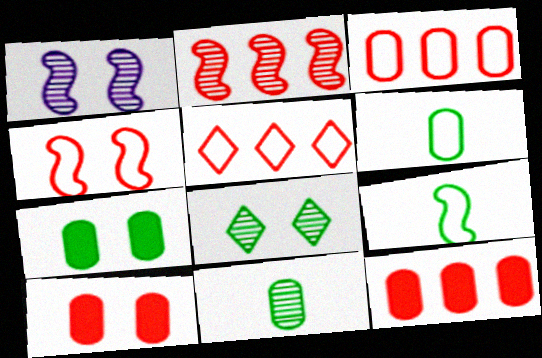[[2, 5, 12]]